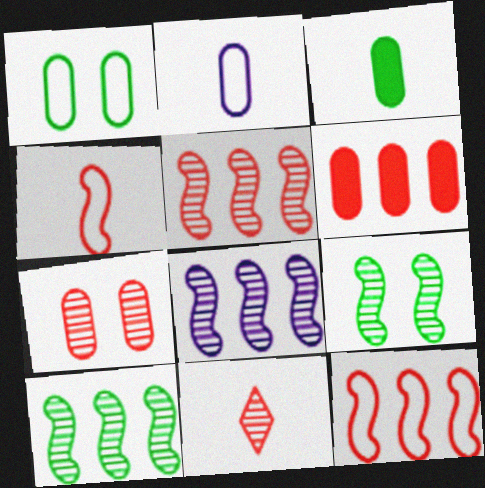[[5, 7, 11], 
[5, 8, 10]]